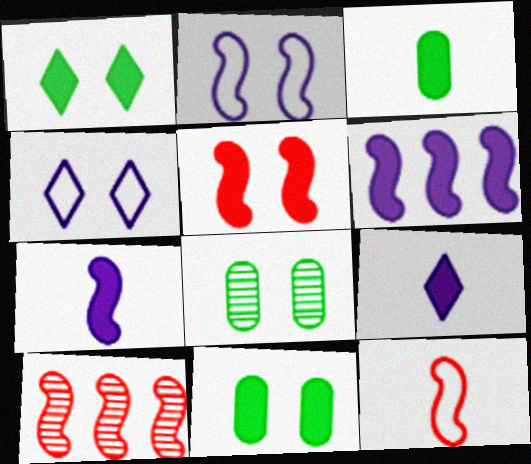[[3, 4, 10], 
[4, 5, 8], 
[5, 10, 12]]